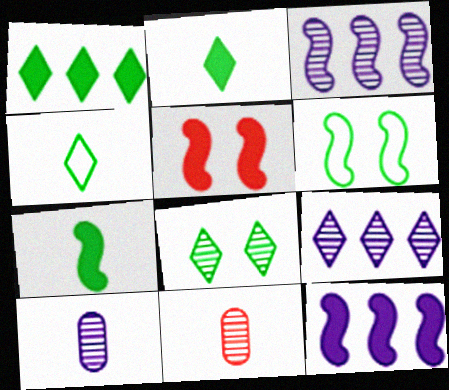[[1, 4, 8], 
[3, 8, 11], 
[5, 7, 12]]